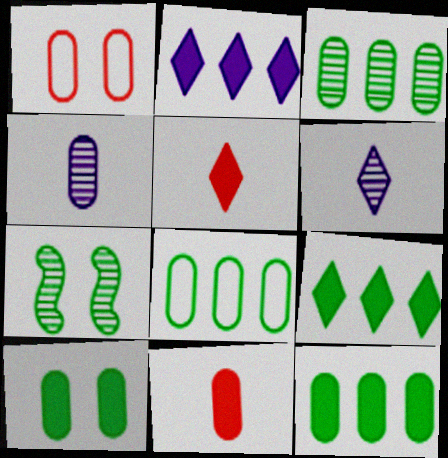[[1, 4, 12], 
[3, 8, 12]]